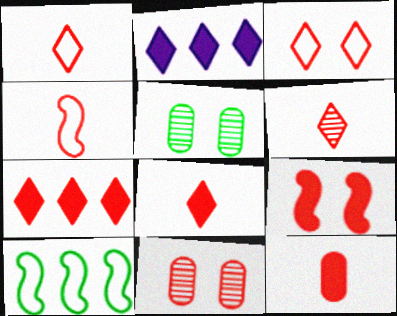[[1, 6, 8], 
[2, 4, 5], 
[3, 6, 7], 
[3, 9, 11], 
[4, 6, 12], 
[4, 7, 11], 
[7, 9, 12]]